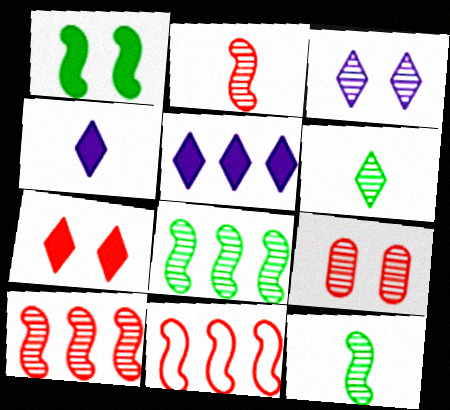[]